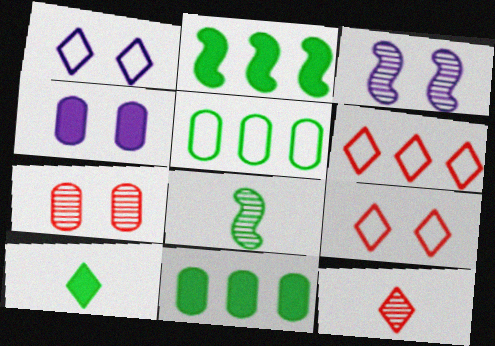[[1, 3, 4], 
[4, 6, 8]]